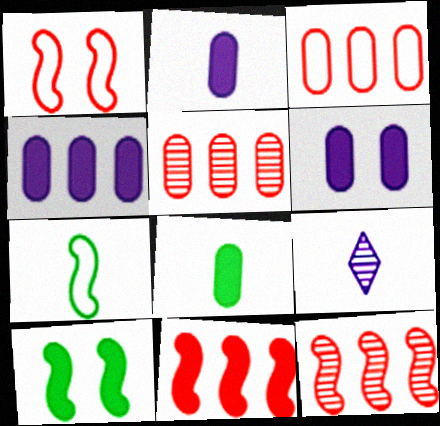[[2, 4, 6], 
[3, 9, 10]]